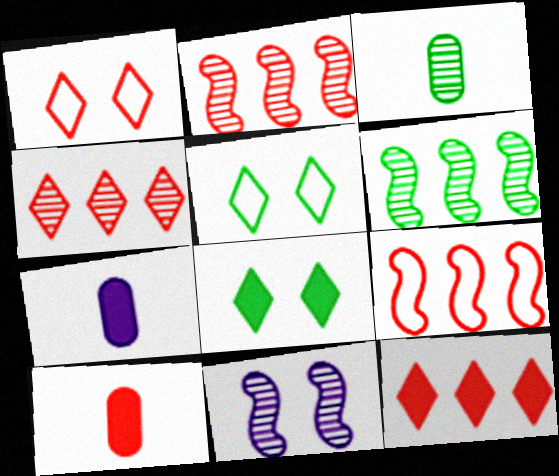[[1, 2, 10], 
[1, 6, 7], 
[2, 5, 7], 
[3, 4, 11]]